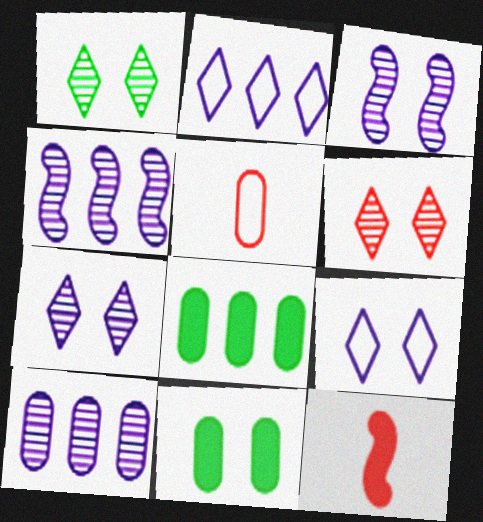[[1, 6, 7], 
[5, 10, 11]]